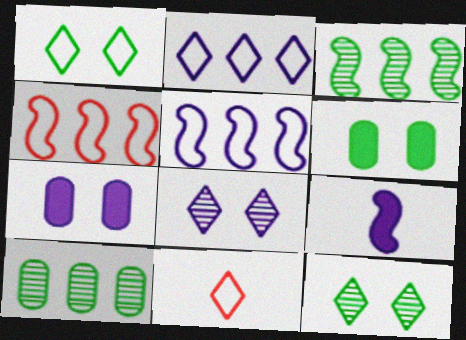[[1, 2, 11], 
[3, 7, 11]]